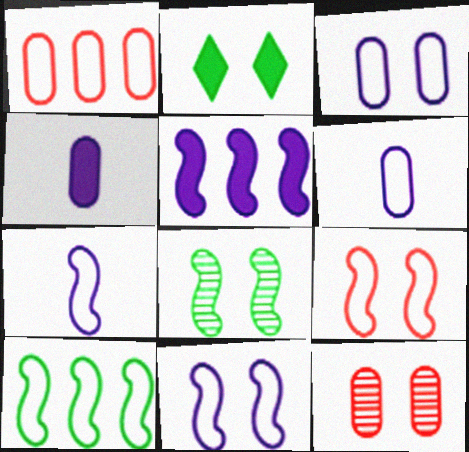[[2, 11, 12], 
[7, 9, 10]]